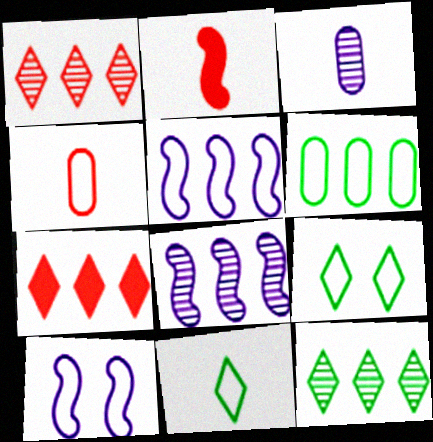[[2, 3, 11], 
[4, 5, 9], 
[6, 7, 8]]